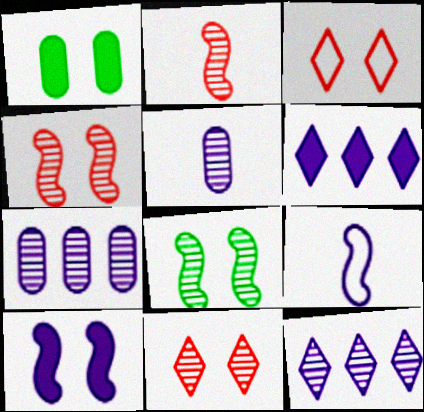[]